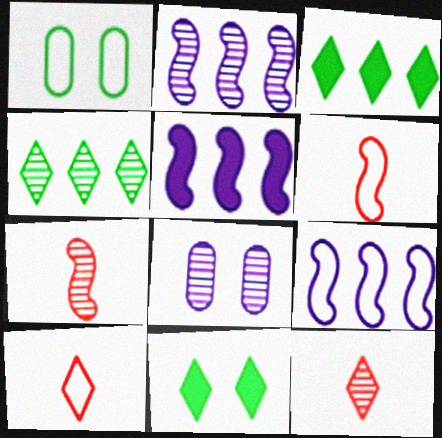[[1, 5, 12], 
[1, 9, 10], 
[2, 5, 9], 
[3, 6, 8], 
[4, 7, 8]]